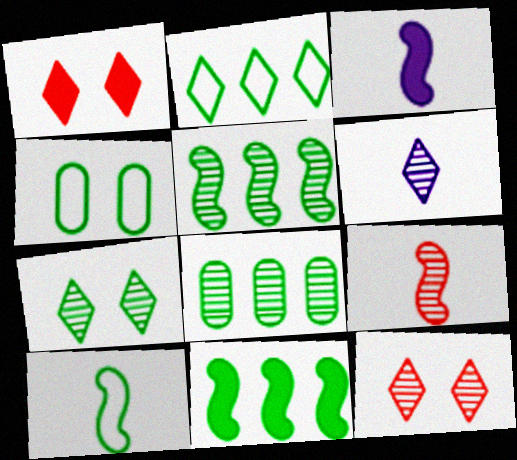[[1, 2, 6], 
[2, 4, 10], 
[2, 8, 11], 
[3, 9, 10]]